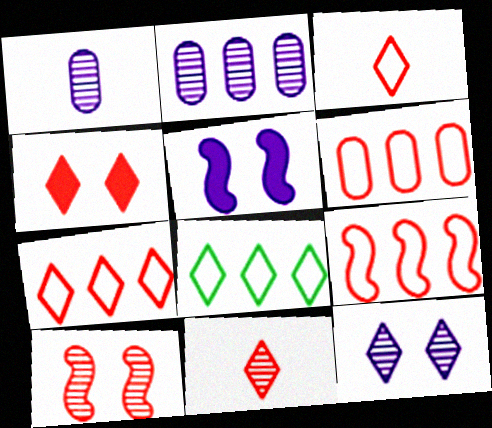[[4, 7, 11], 
[6, 7, 9]]